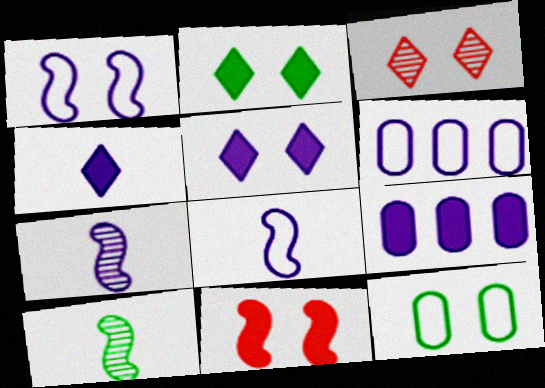[[5, 6, 7]]